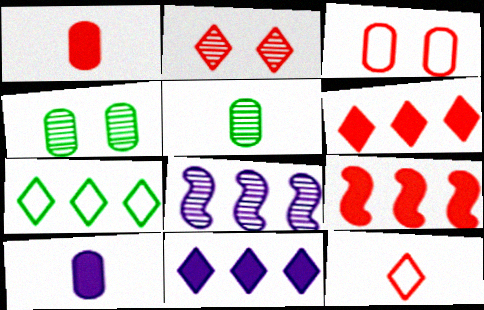[[2, 5, 8], 
[2, 6, 12]]